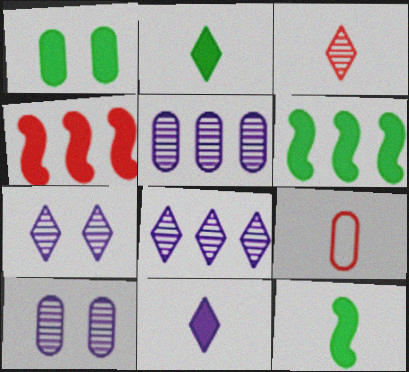[[1, 2, 6], 
[1, 4, 11], 
[1, 5, 9], 
[6, 7, 9]]